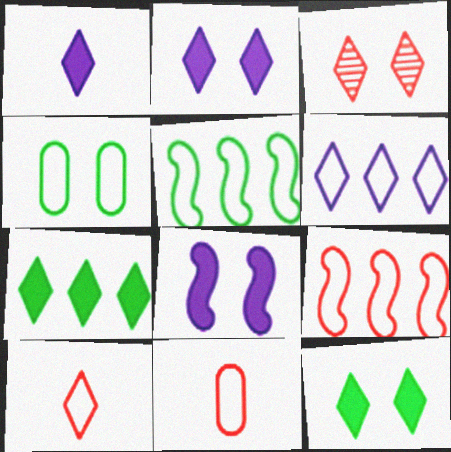[[3, 4, 8]]